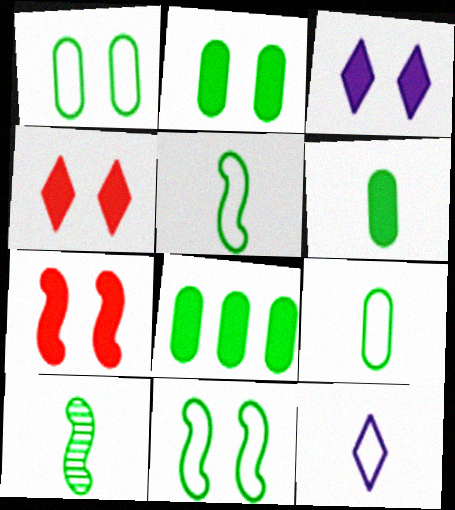[[2, 3, 7], 
[2, 6, 8]]